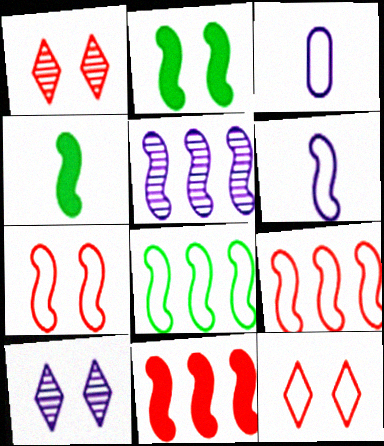[[3, 8, 12], 
[4, 5, 7], 
[5, 8, 11], 
[6, 7, 8]]